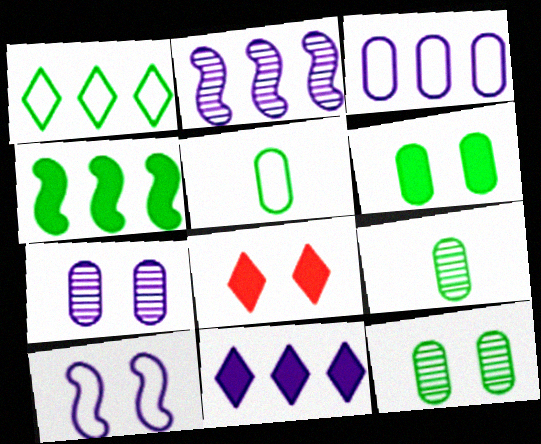[[2, 3, 11], 
[2, 5, 8], 
[8, 10, 12]]